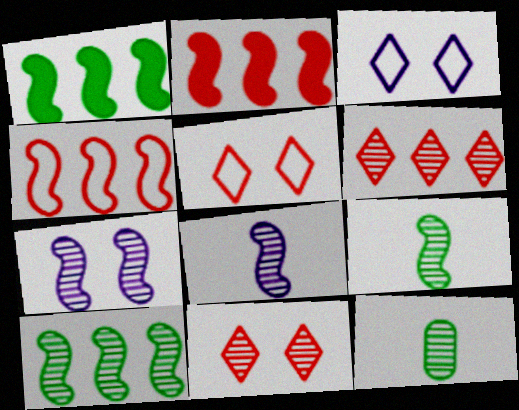[[2, 3, 12], 
[6, 7, 12]]